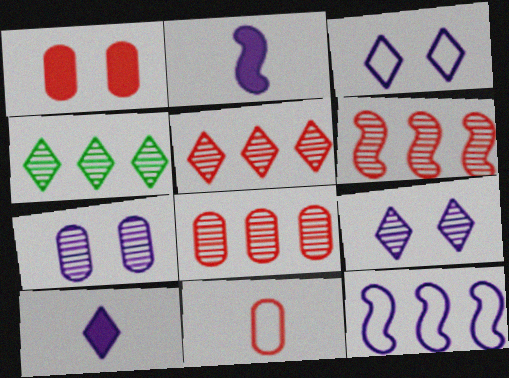[[1, 8, 11], 
[5, 6, 8], 
[7, 10, 12]]